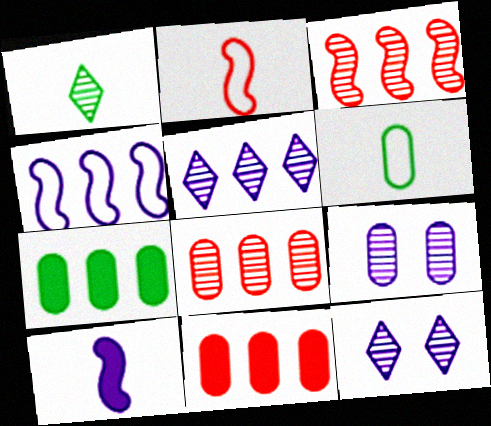[[1, 3, 9], 
[2, 7, 12], 
[6, 9, 11]]